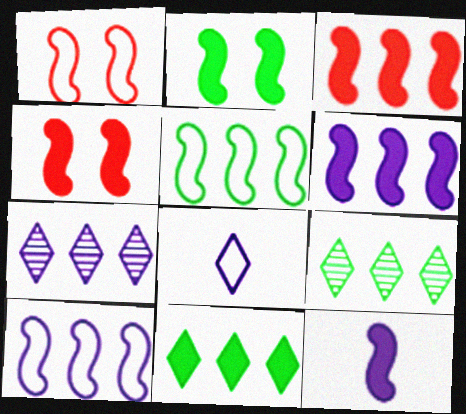[[2, 3, 12]]